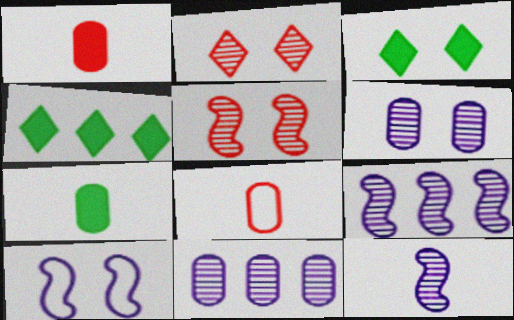[[3, 8, 9]]